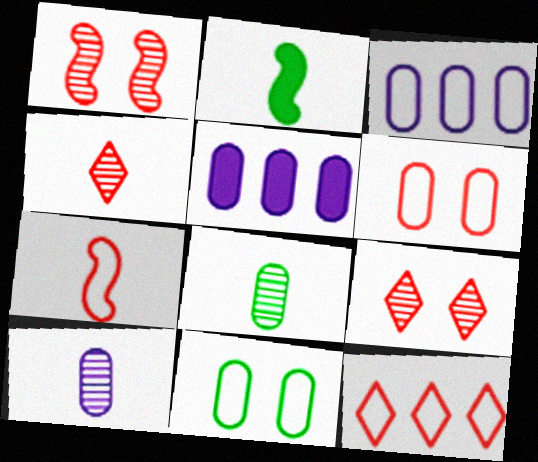[[2, 3, 9], 
[5, 6, 8], 
[6, 7, 12]]